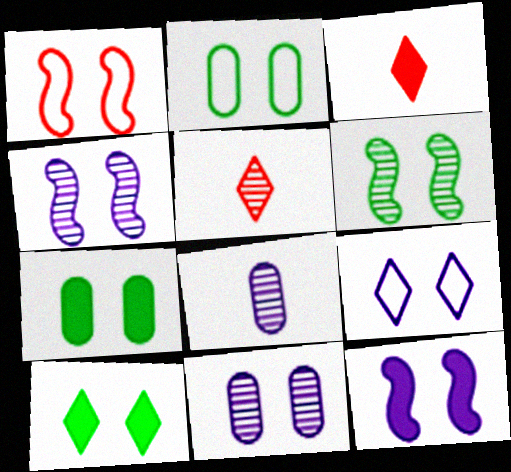[[1, 2, 9], 
[1, 6, 12], 
[1, 10, 11], 
[2, 6, 10], 
[9, 11, 12]]